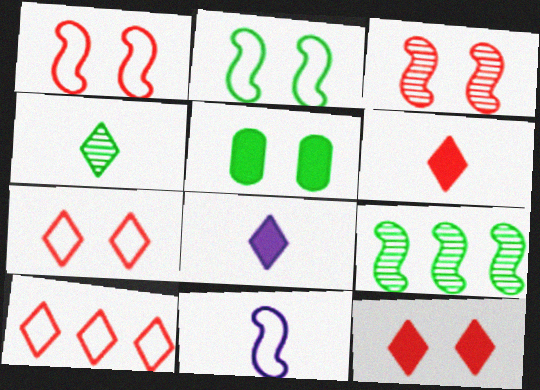[]